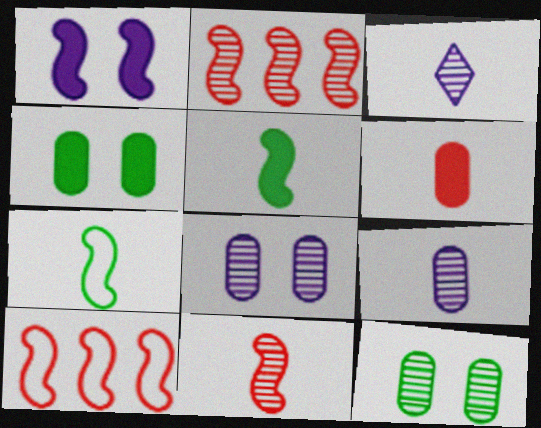[[1, 2, 7], 
[2, 3, 12], 
[3, 4, 10], 
[3, 6, 7]]